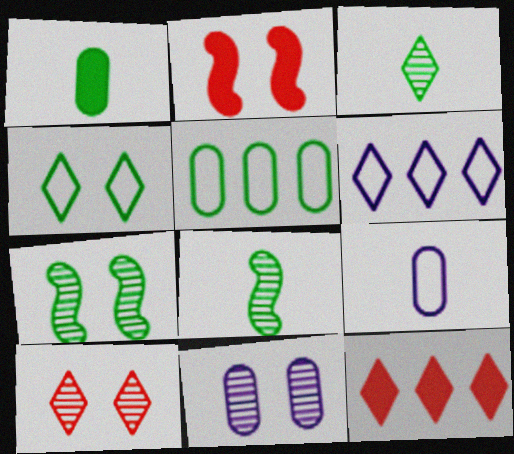[[2, 4, 11], 
[7, 9, 12], 
[7, 10, 11]]